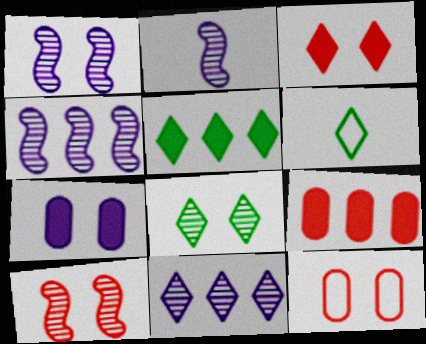[[1, 2, 4], 
[1, 6, 9], 
[2, 5, 12], 
[3, 6, 11], 
[3, 10, 12], 
[5, 6, 8]]